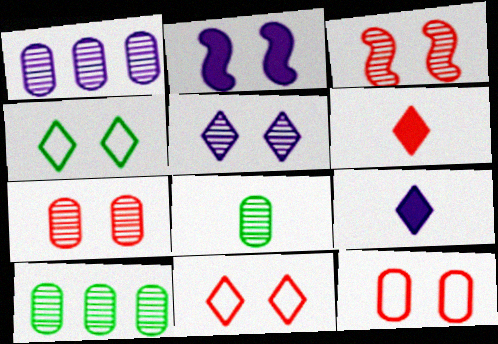[[1, 7, 8], 
[2, 4, 7]]